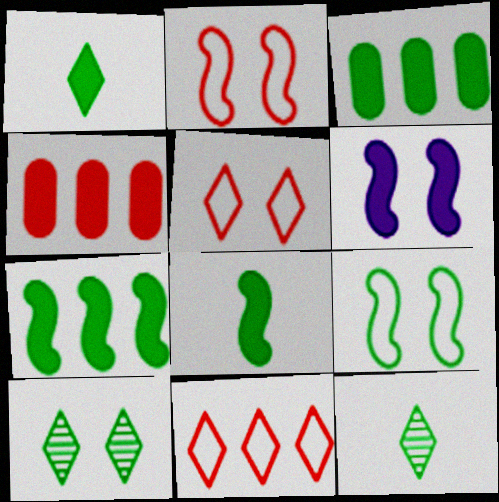[[1, 4, 6], 
[3, 9, 12]]